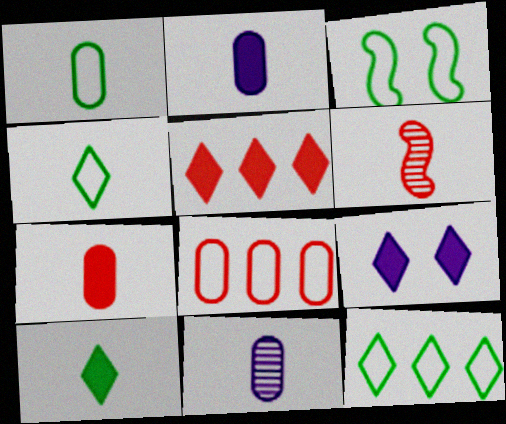[[1, 3, 12], 
[1, 7, 11], 
[2, 4, 6], 
[3, 5, 11], 
[5, 9, 10]]